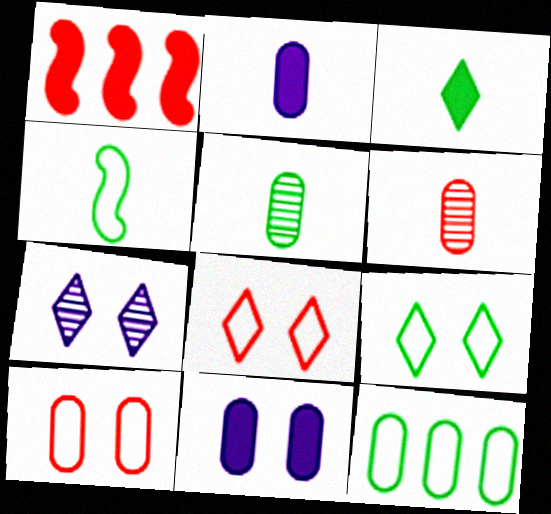[[1, 3, 11], 
[1, 6, 8], 
[3, 4, 5], 
[4, 9, 12], 
[6, 11, 12]]